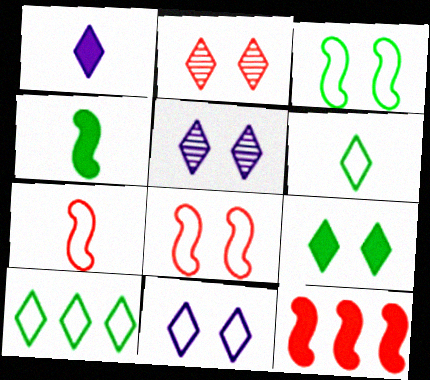[[1, 2, 10], 
[2, 9, 11]]